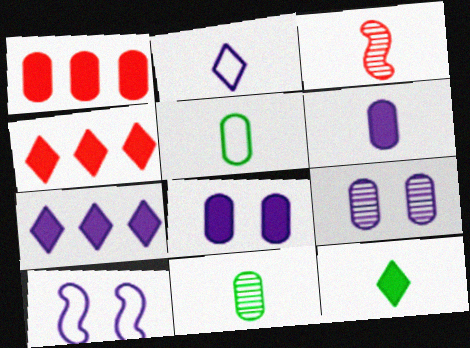[[1, 5, 9], 
[4, 10, 11]]